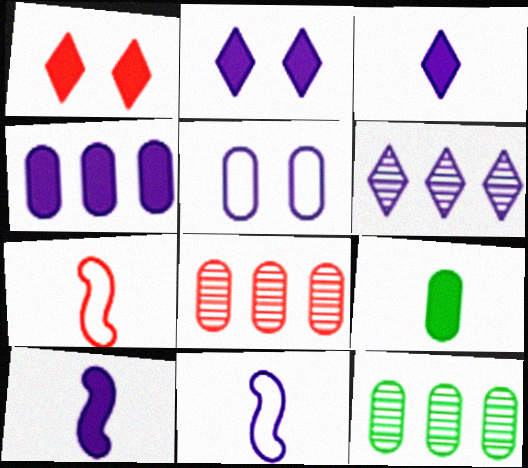[[1, 7, 8], 
[1, 11, 12], 
[2, 4, 10], 
[2, 7, 12], 
[5, 6, 10], 
[5, 8, 9]]